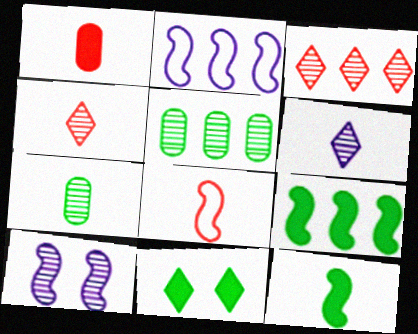[[1, 4, 8], 
[3, 7, 10], 
[4, 5, 10], 
[8, 9, 10]]